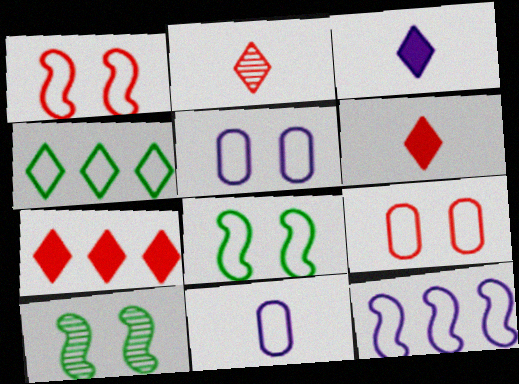[[1, 4, 11], 
[7, 10, 11]]